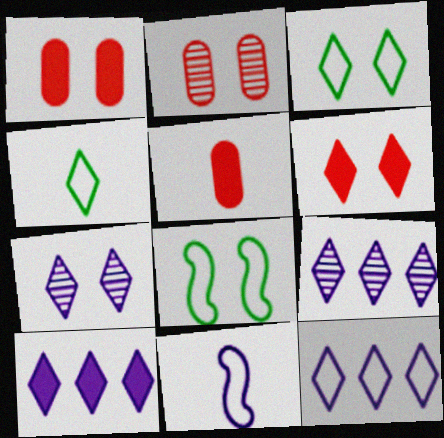[[1, 7, 8], 
[3, 6, 7], 
[4, 6, 9], 
[5, 8, 9], 
[9, 10, 12]]